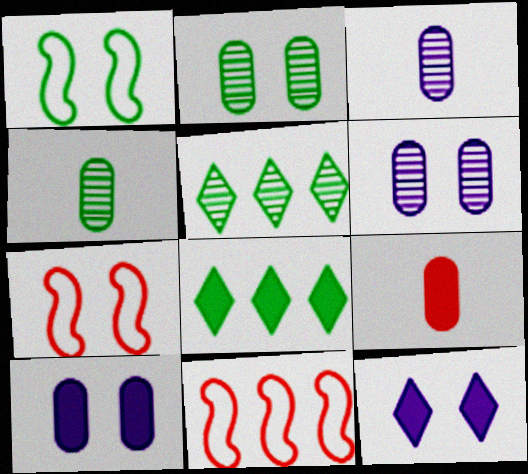[[1, 4, 8], 
[2, 7, 12], 
[3, 7, 8], 
[4, 11, 12]]